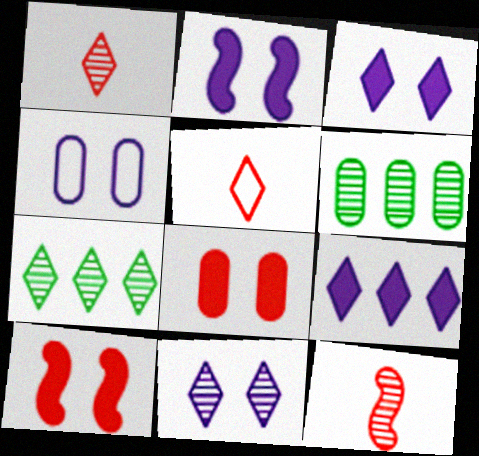[[1, 7, 11], 
[2, 4, 11], 
[2, 5, 6], 
[3, 5, 7], 
[6, 11, 12]]